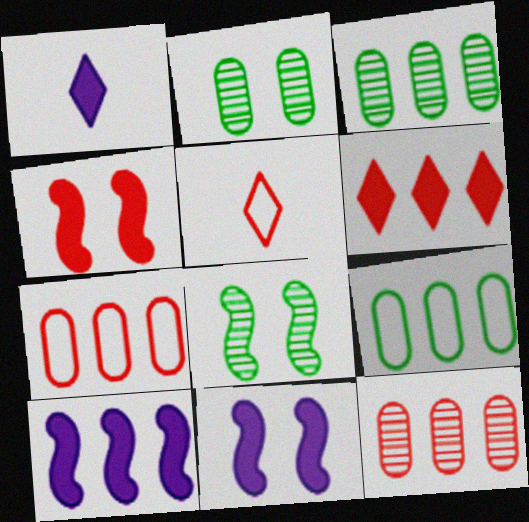[[1, 7, 8], 
[2, 5, 10], 
[3, 5, 11], 
[4, 5, 12]]